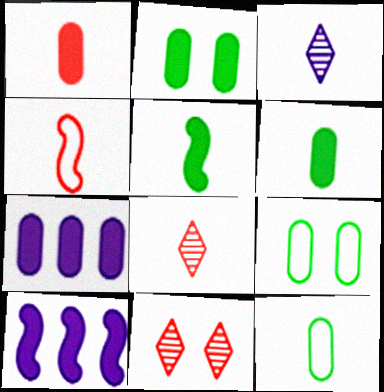[[1, 2, 7], 
[1, 4, 8], 
[3, 4, 6], 
[8, 9, 10], 
[10, 11, 12]]